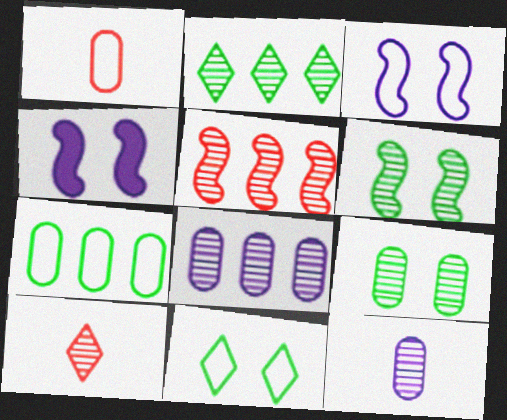[[1, 2, 4], 
[2, 5, 8], 
[4, 7, 10], 
[6, 8, 10]]